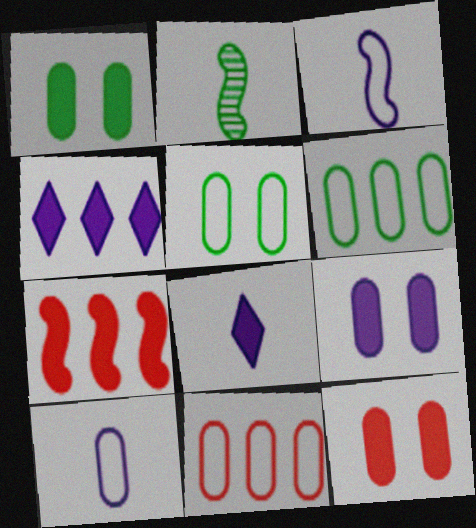[[1, 7, 8], 
[1, 9, 12], 
[5, 10, 11]]